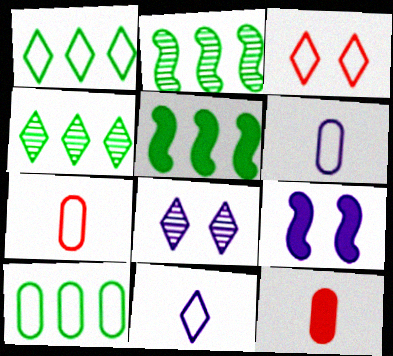[[1, 3, 11], 
[4, 5, 10], 
[4, 7, 9], 
[5, 7, 8]]